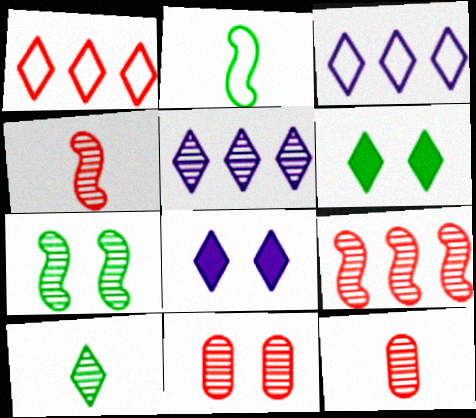[[1, 8, 10], 
[5, 7, 12]]